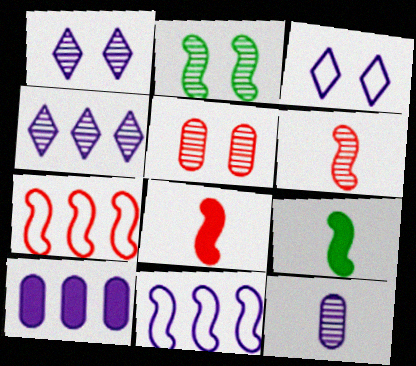[[1, 2, 5], 
[2, 8, 11], 
[4, 10, 11]]